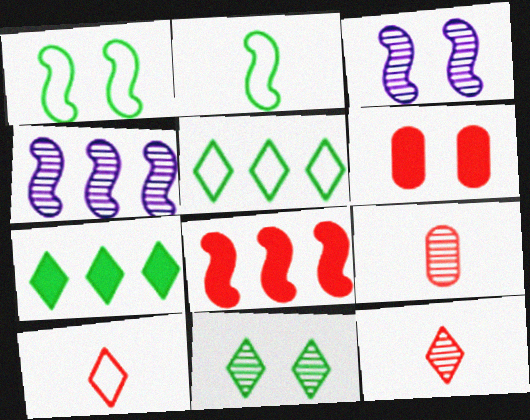[[2, 3, 8], 
[4, 9, 11]]